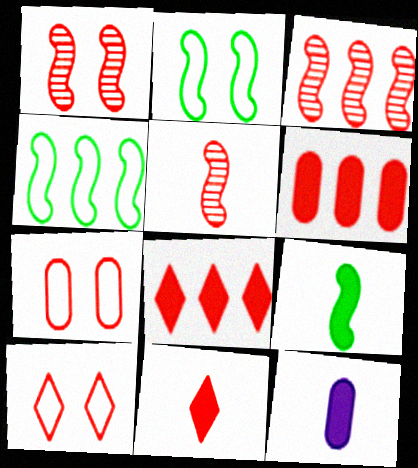[[1, 3, 5], 
[3, 7, 11], 
[5, 6, 10], 
[5, 7, 8], 
[9, 11, 12]]